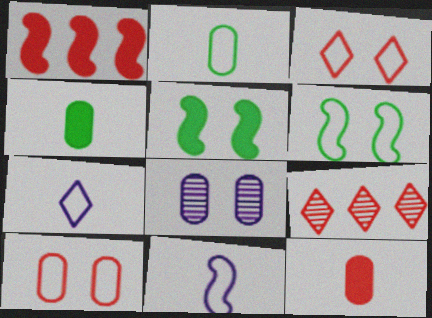[[3, 5, 8]]